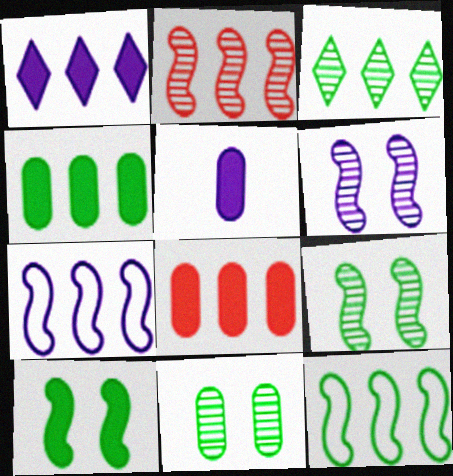[[3, 4, 12], 
[3, 7, 8]]